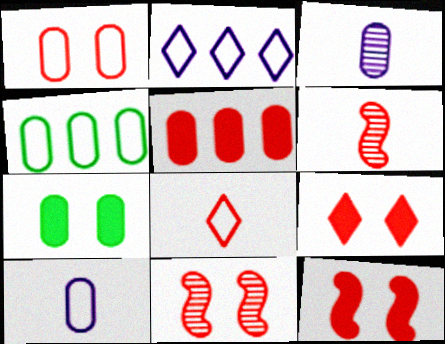[[1, 4, 10], 
[1, 9, 11], 
[2, 6, 7], 
[5, 8, 11]]